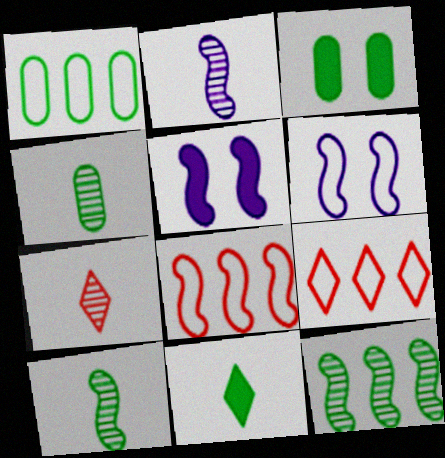[[1, 3, 4], 
[1, 5, 7], 
[2, 3, 9], 
[2, 4, 7], 
[4, 5, 9], 
[5, 8, 10]]